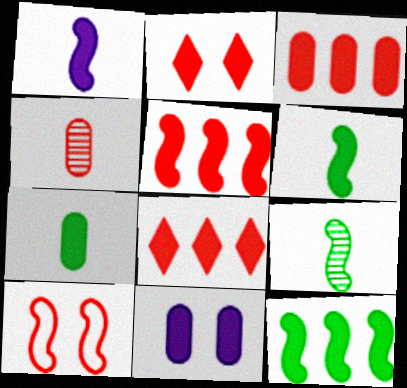[[3, 5, 8], 
[3, 7, 11], 
[4, 8, 10], 
[6, 8, 11]]